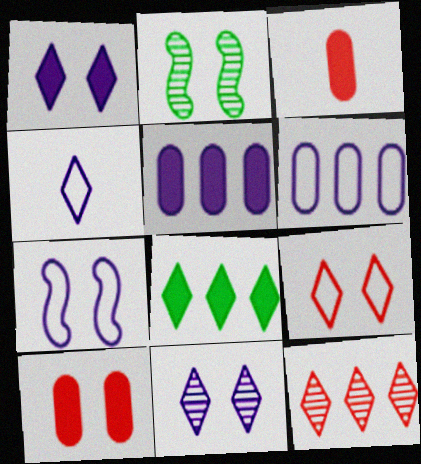[[4, 6, 7]]